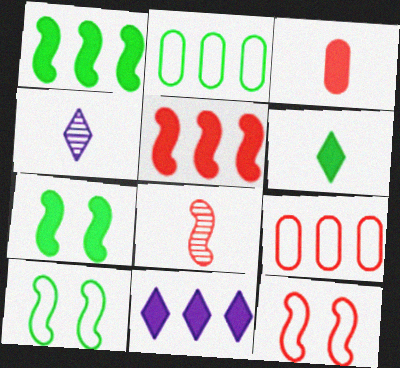[[3, 7, 11], 
[4, 7, 9], 
[5, 8, 12]]